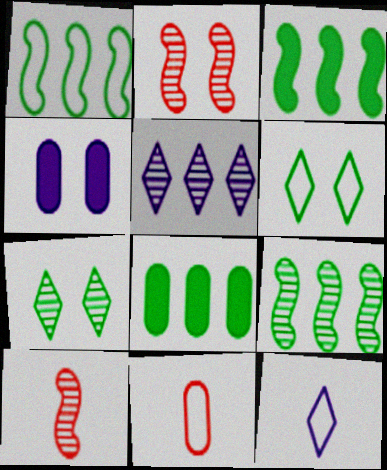[[1, 3, 9], 
[2, 4, 6], 
[2, 8, 12]]